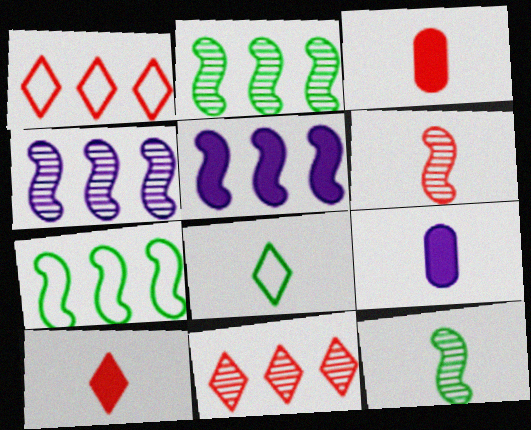[[6, 8, 9]]